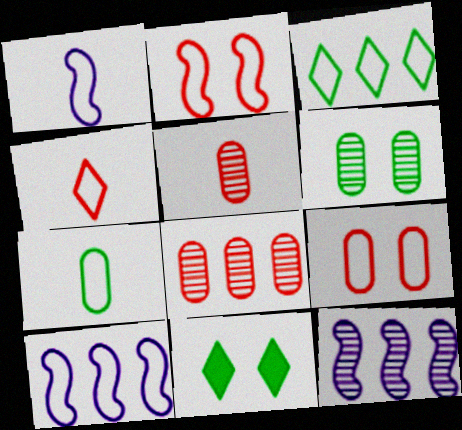[[1, 3, 9], 
[1, 4, 7], 
[1, 8, 11], 
[5, 10, 11]]